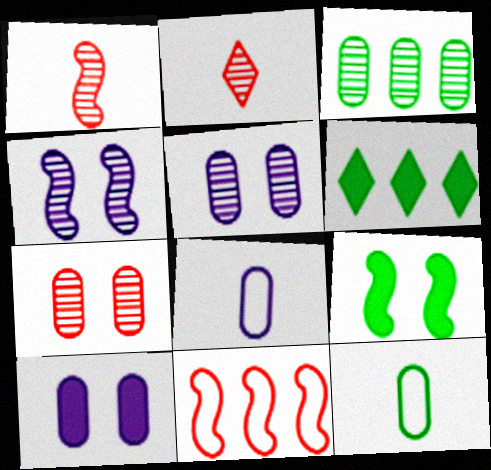[[2, 3, 4]]